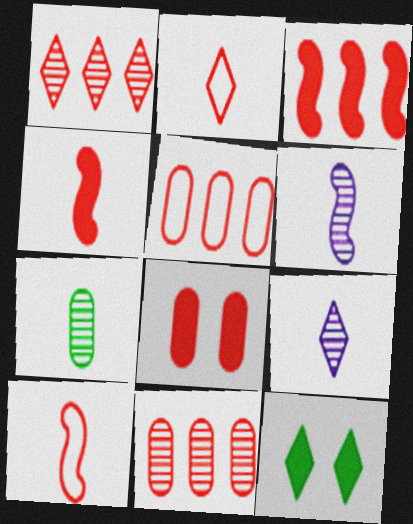[[1, 3, 5], 
[1, 8, 10], 
[5, 6, 12]]